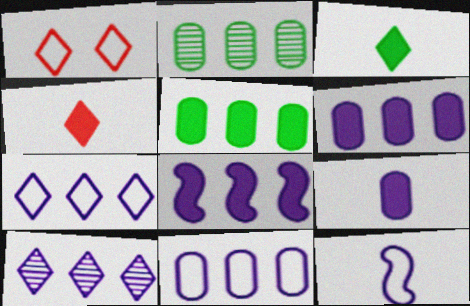[[1, 3, 10], 
[8, 10, 11]]